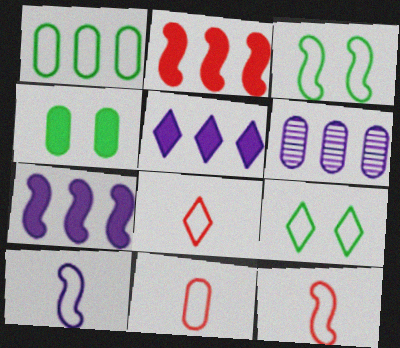[[4, 6, 11], 
[8, 11, 12]]